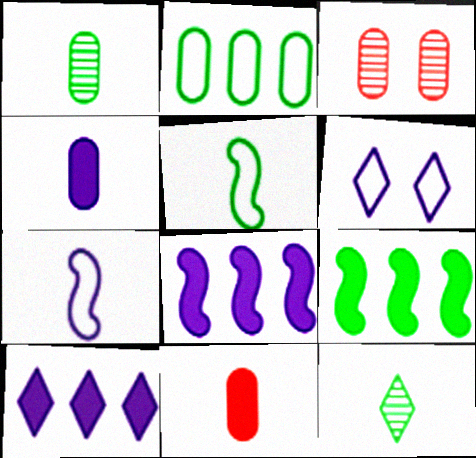[[2, 3, 4], 
[3, 5, 10], 
[7, 11, 12]]